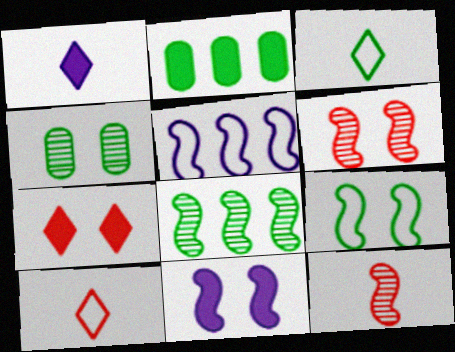[[6, 9, 11]]